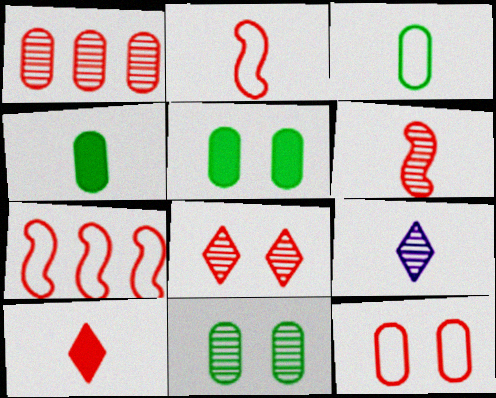[[1, 6, 8], 
[2, 4, 9], 
[5, 7, 9]]